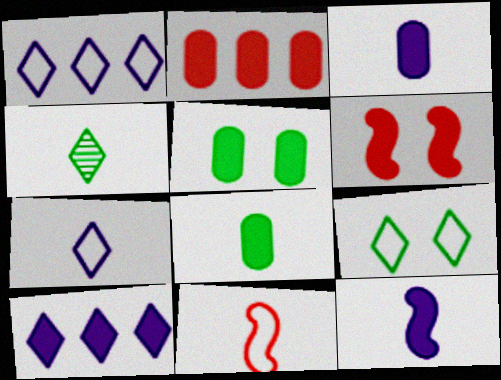[[2, 3, 5], 
[3, 4, 11], 
[6, 8, 10]]